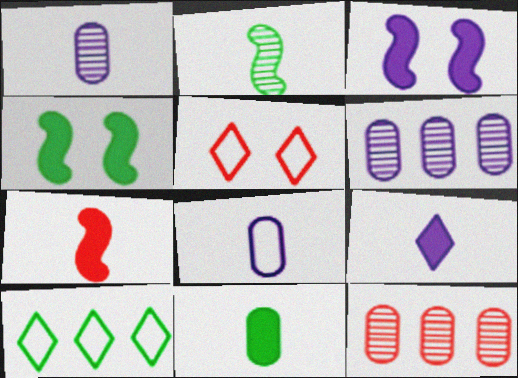[[5, 7, 12], 
[7, 9, 11]]